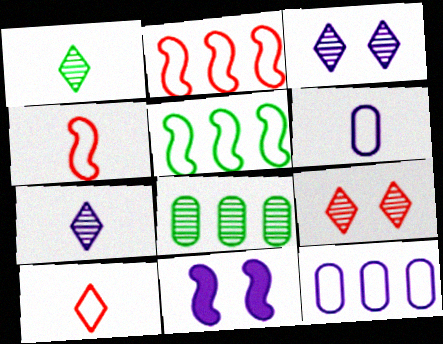[[7, 11, 12], 
[8, 10, 11]]